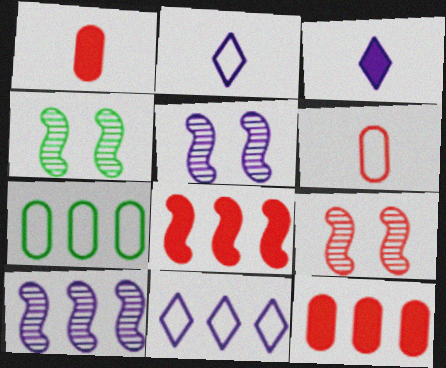[[1, 4, 11], 
[2, 4, 12], 
[3, 7, 9], 
[4, 5, 9]]